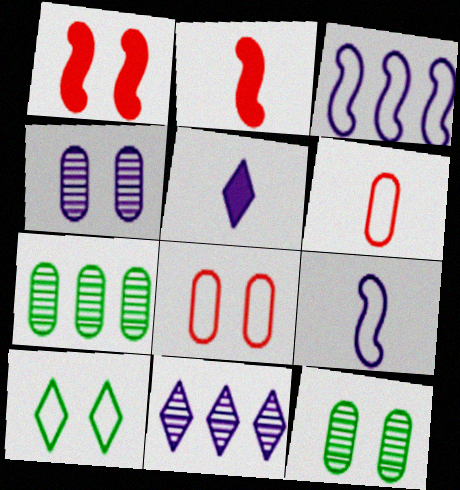[[1, 4, 10], 
[3, 4, 5], 
[3, 6, 10]]